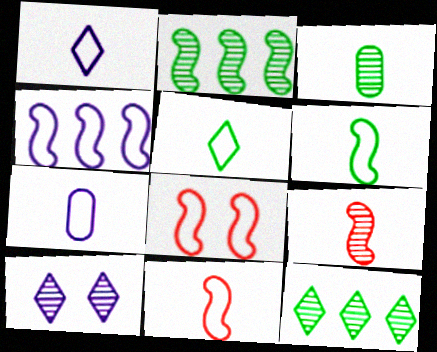[[4, 6, 8], 
[5, 7, 11]]